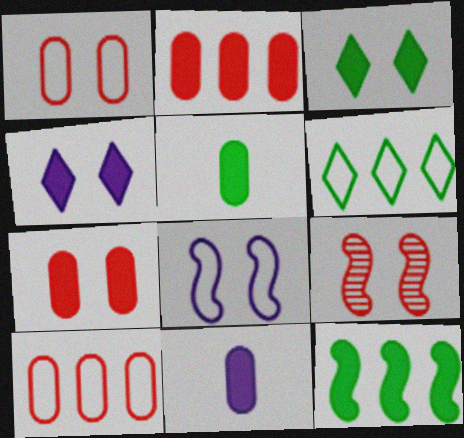[[3, 5, 12], 
[6, 9, 11]]